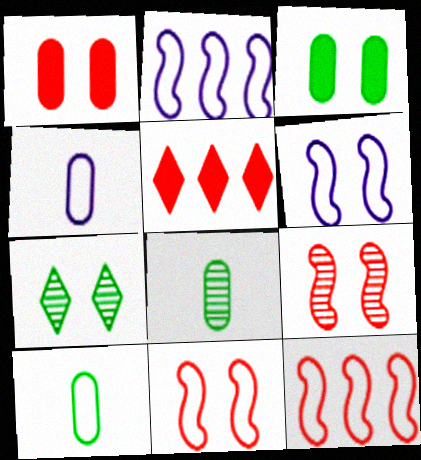[[1, 6, 7], 
[5, 6, 8]]